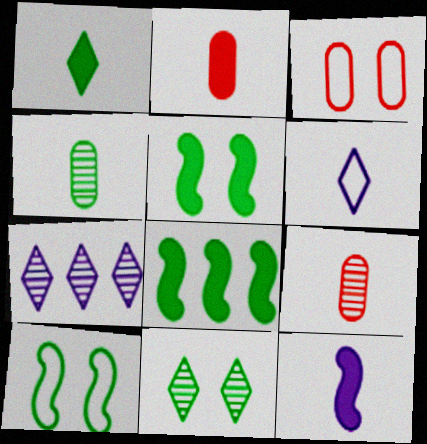[[1, 2, 12], 
[2, 7, 10]]